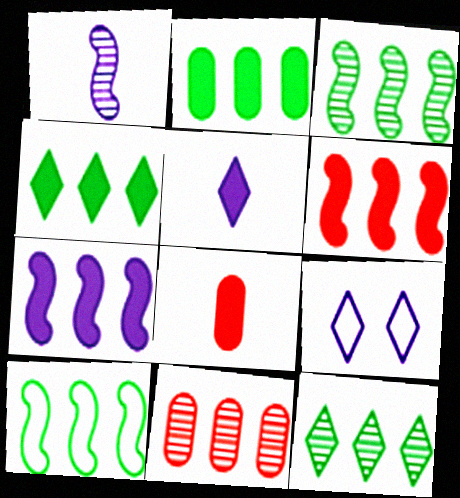[[2, 10, 12], 
[3, 8, 9]]